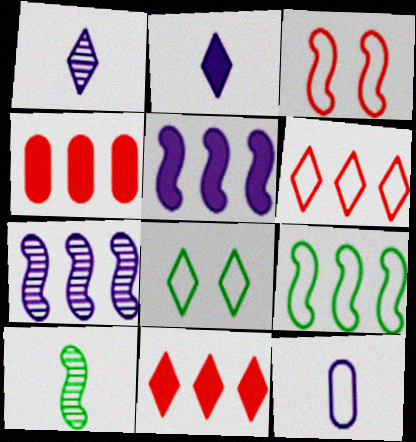[[1, 8, 11], 
[3, 5, 10]]